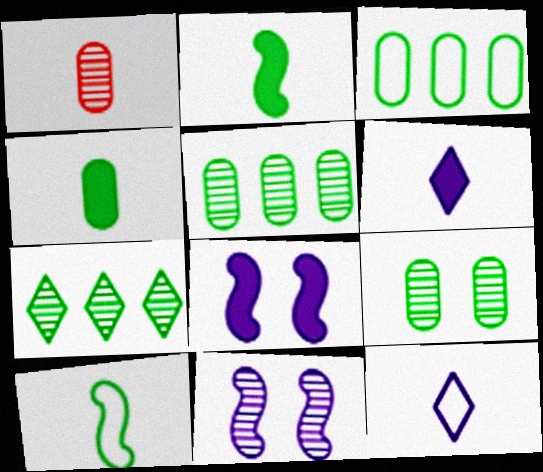[[1, 2, 12], 
[1, 6, 10], 
[1, 7, 11], 
[3, 4, 9]]